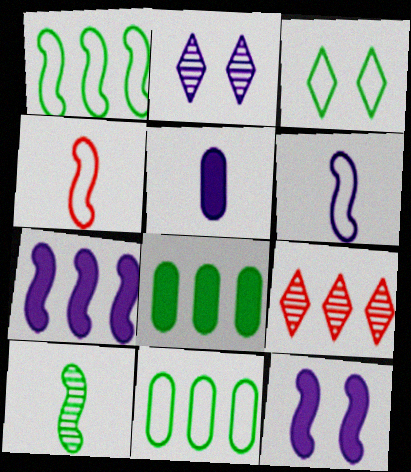[[2, 4, 8], 
[3, 8, 10], 
[7, 9, 11]]